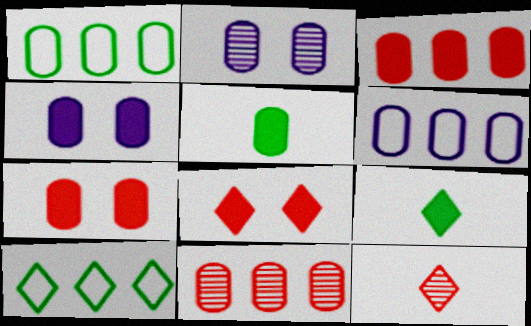[[3, 4, 5]]